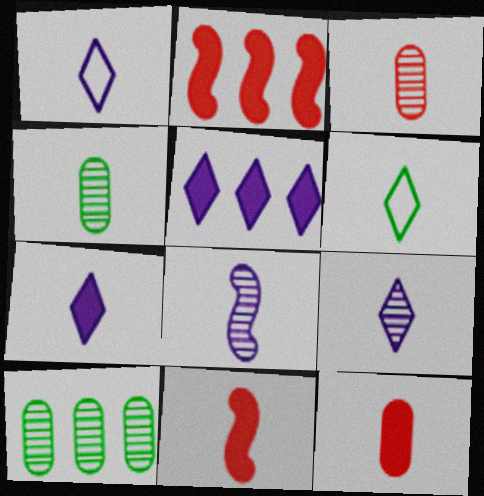[[1, 4, 11], 
[1, 7, 9], 
[6, 8, 12]]